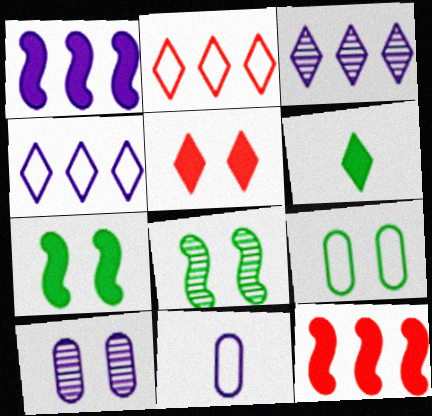[]